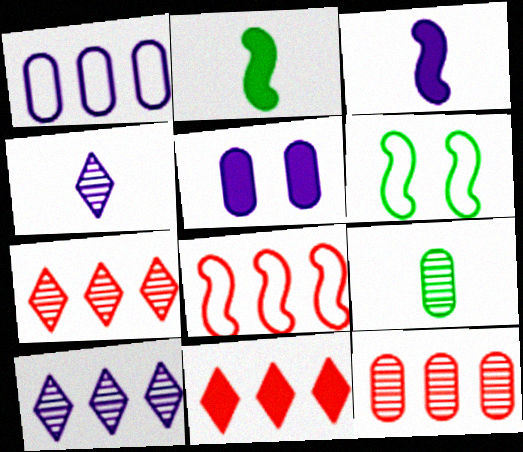[[2, 5, 11], 
[8, 11, 12]]